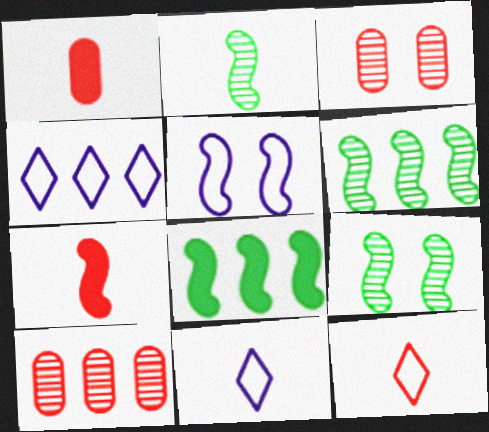[[1, 2, 11], 
[1, 4, 9], 
[2, 6, 9], 
[3, 8, 11], 
[4, 8, 10], 
[5, 6, 7]]